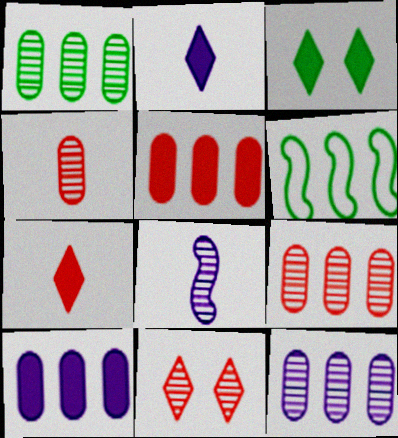[[1, 8, 11], 
[1, 9, 12]]